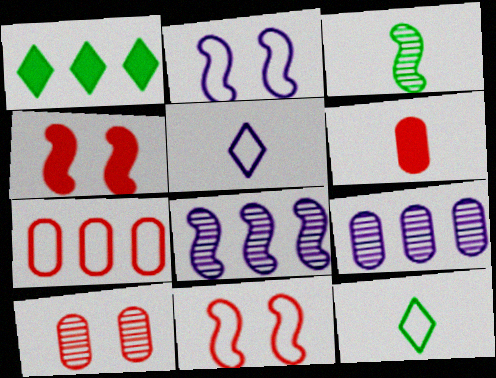[[1, 7, 8], 
[2, 7, 12], 
[3, 5, 6], 
[4, 9, 12], 
[6, 7, 10]]